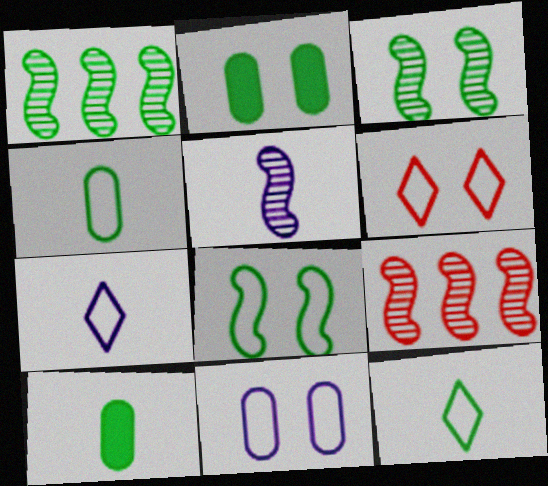[[1, 2, 12], 
[2, 7, 9], 
[3, 5, 9], 
[6, 8, 11]]